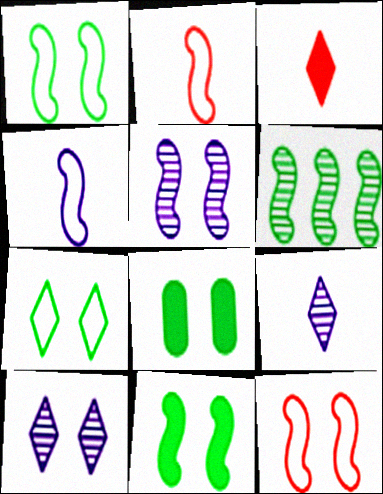[[5, 11, 12], 
[8, 10, 12]]